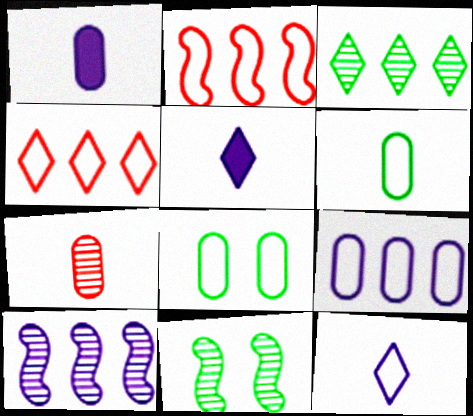[[1, 4, 11], 
[1, 6, 7], 
[2, 8, 12]]